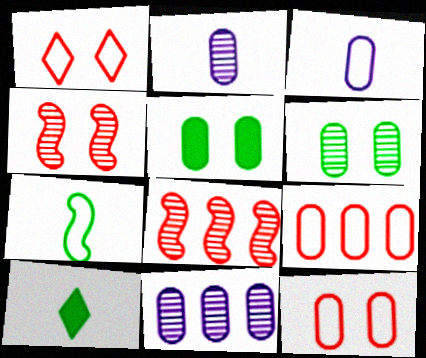[[2, 5, 9]]